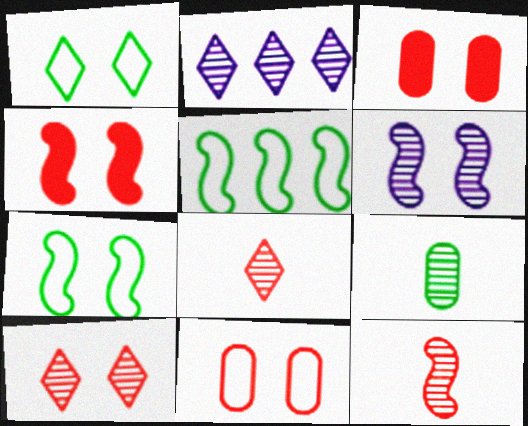[[1, 3, 6], 
[4, 6, 7], 
[4, 10, 11]]